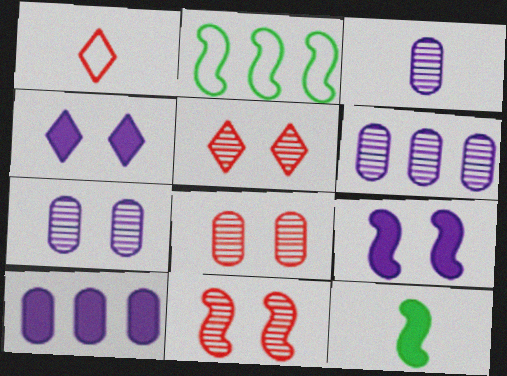[[1, 3, 12], 
[3, 6, 7], 
[5, 8, 11]]